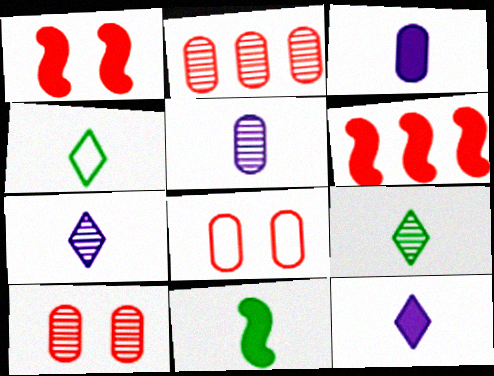[]